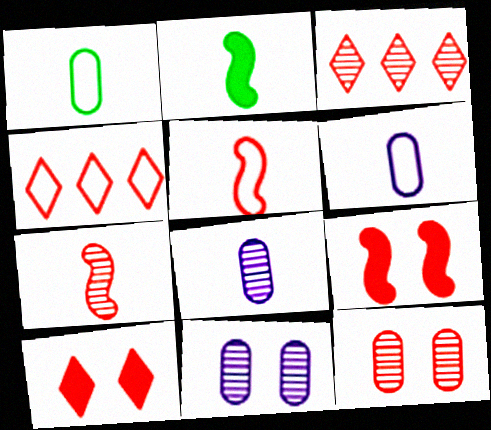[[2, 4, 11], 
[3, 7, 12]]